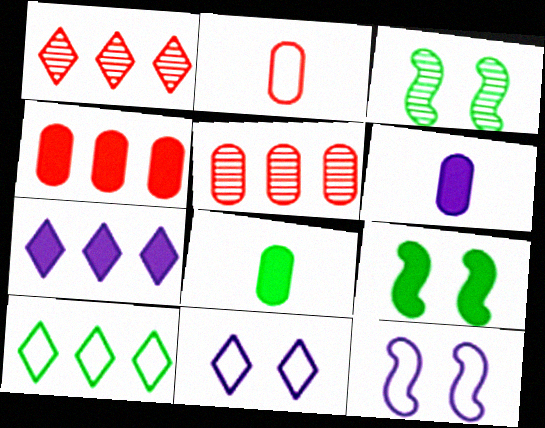[[1, 7, 10], 
[1, 8, 12], 
[2, 3, 7], 
[2, 10, 12], 
[3, 8, 10]]